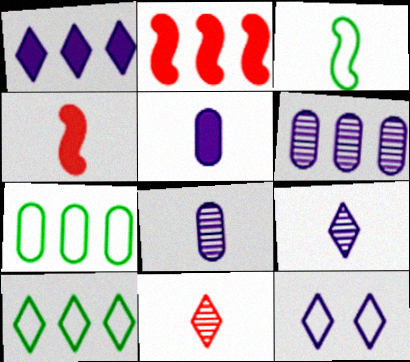[[1, 9, 12], 
[2, 6, 10], 
[3, 5, 11]]